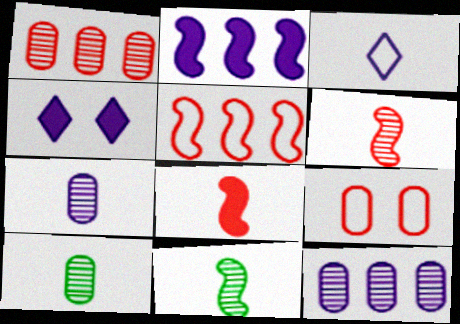[[3, 8, 10], 
[4, 5, 10]]